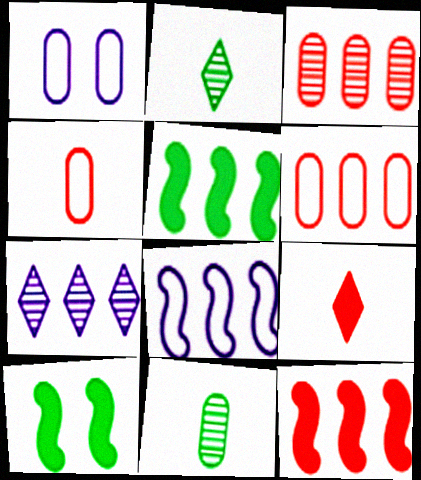[[1, 2, 12], 
[4, 7, 10], 
[5, 6, 7]]